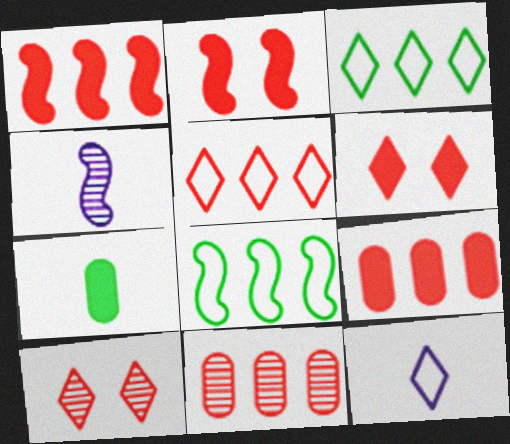[[1, 5, 11], 
[2, 4, 8]]